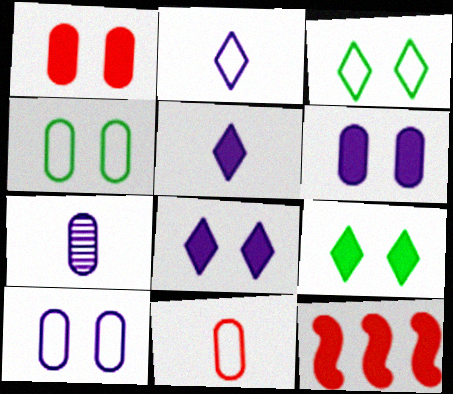[[3, 7, 12]]